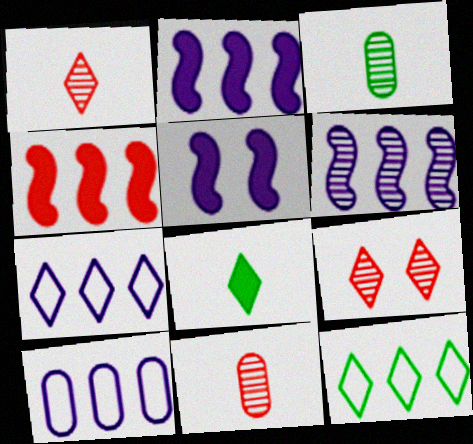[[3, 6, 9], 
[5, 11, 12], 
[7, 8, 9]]